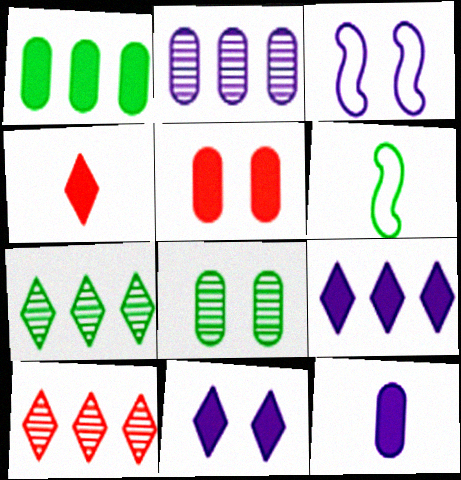[[1, 5, 12]]